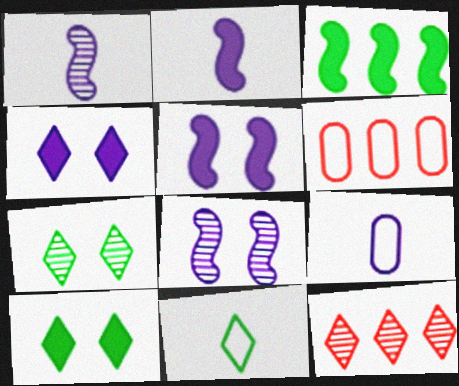[[1, 6, 10], 
[2, 6, 7], 
[4, 11, 12]]